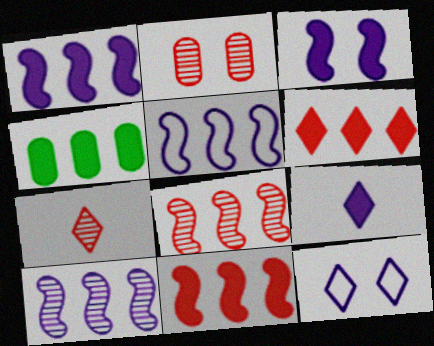[[1, 4, 6], 
[1, 5, 10], 
[2, 7, 8]]